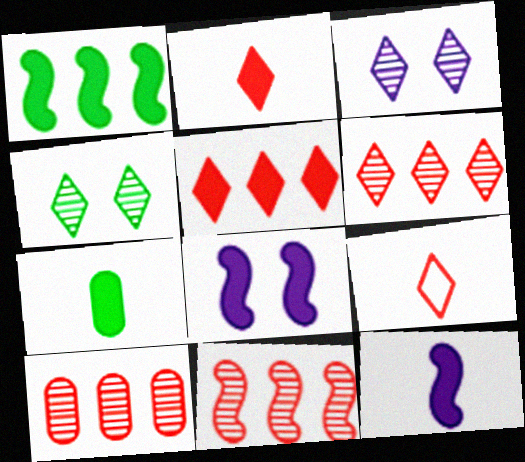[[2, 7, 12], 
[5, 7, 8], 
[6, 10, 11]]